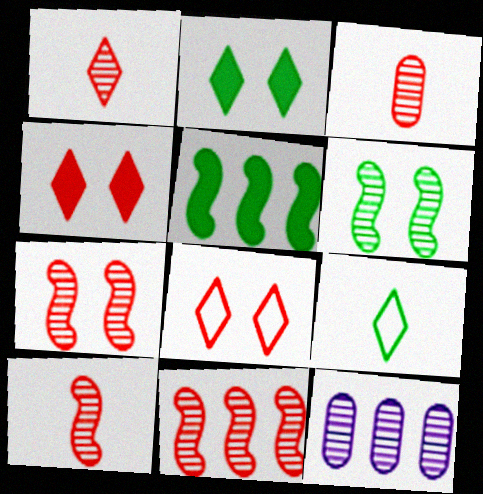[[1, 3, 10], 
[1, 6, 12], 
[7, 10, 11]]